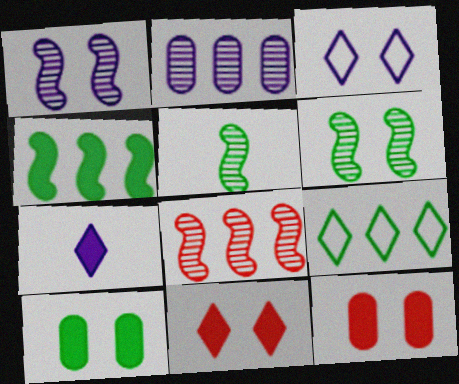[[1, 5, 8], 
[3, 6, 12], 
[4, 7, 12], 
[5, 9, 10]]